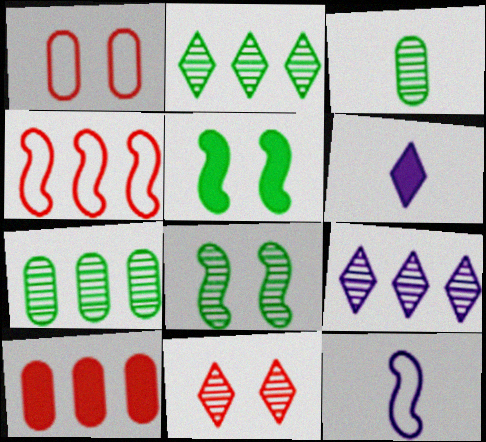[[2, 3, 8], 
[5, 6, 10]]